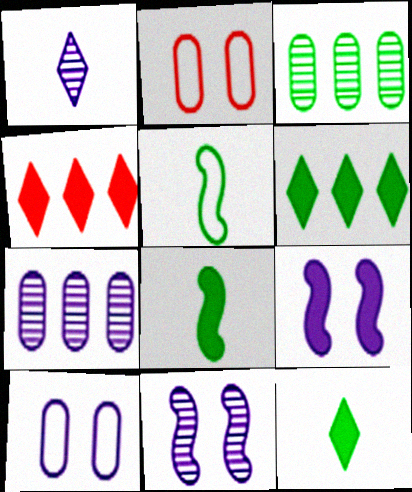[[1, 7, 11]]